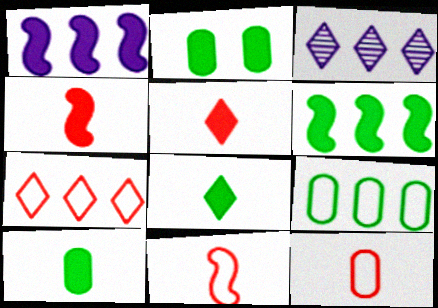[[1, 2, 5], 
[2, 3, 11], 
[2, 6, 8]]